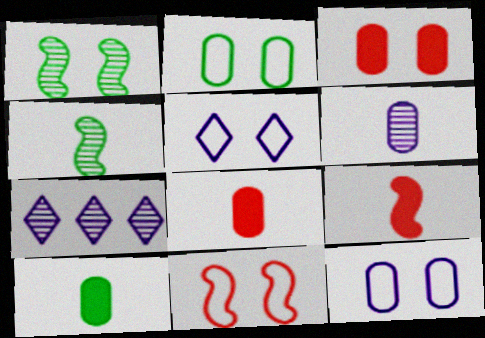[[1, 3, 5], 
[2, 5, 11], 
[2, 7, 9], 
[7, 10, 11]]